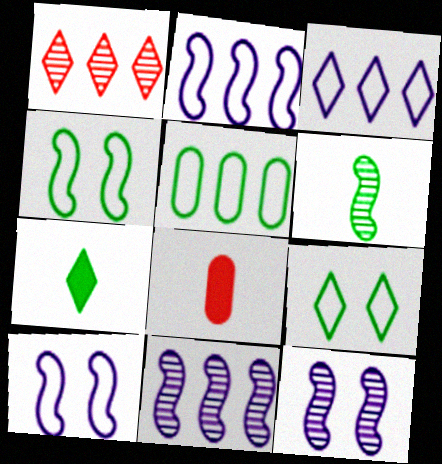[[8, 9, 11]]